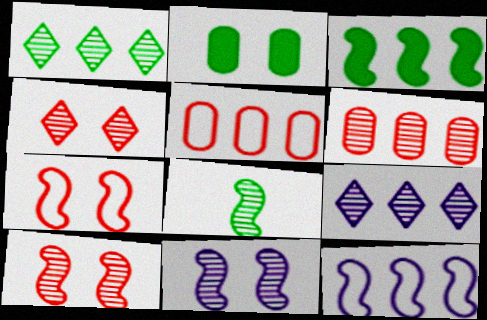[[3, 5, 9]]